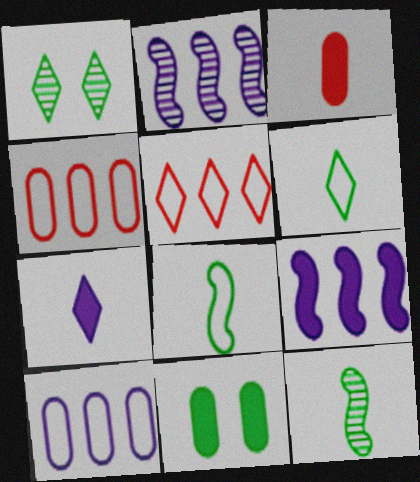[[1, 5, 7]]